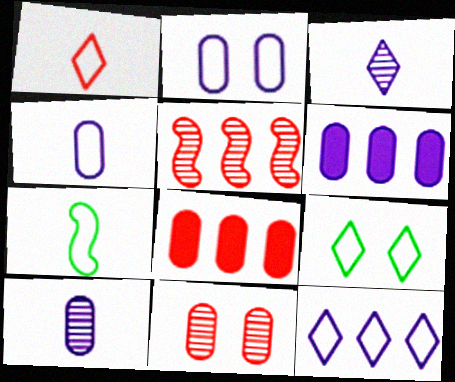[[1, 4, 7], 
[1, 9, 12], 
[2, 6, 10]]